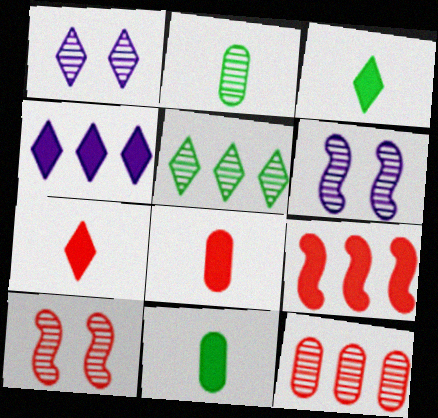[]